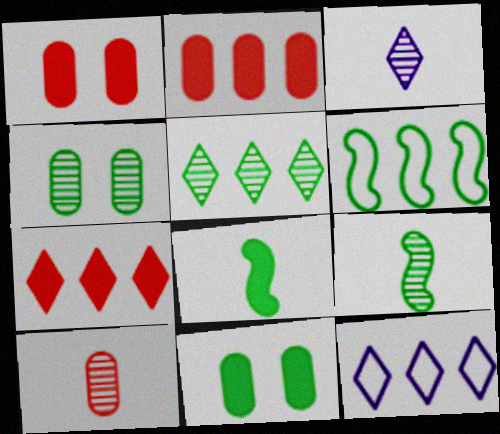[[1, 3, 6], 
[1, 9, 12], 
[3, 9, 10], 
[4, 5, 9], 
[5, 7, 12]]